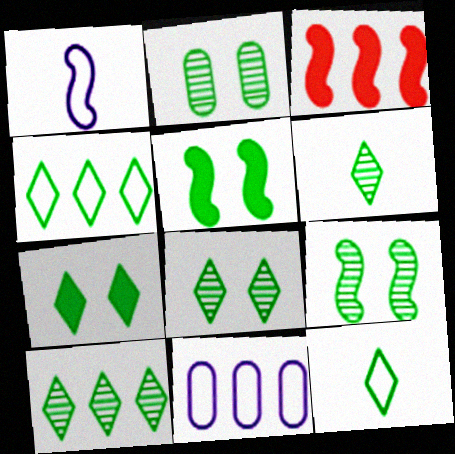[[1, 3, 9], 
[2, 8, 9], 
[3, 10, 11], 
[4, 6, 7], 
[6, 8, 10], 
[7, 10, 12]]